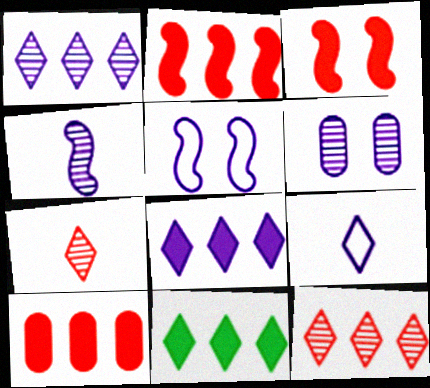[[1, 4, 6]]